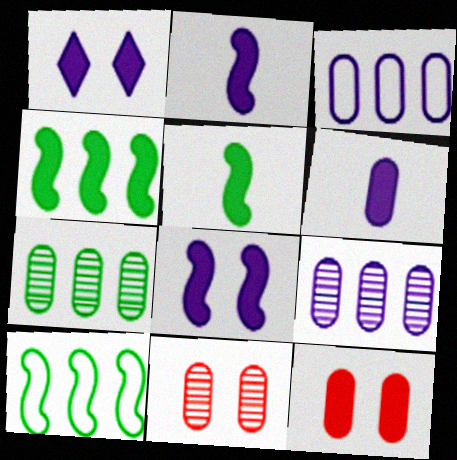[]